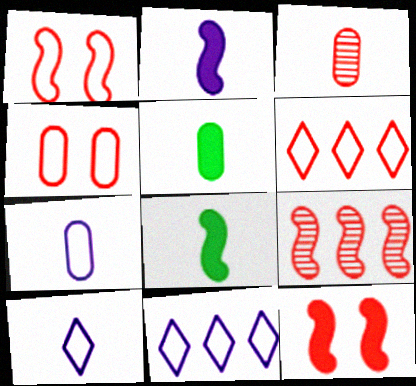[[3, 5, 7], 
[3, 6, 12], 
[3, 8, 10]]